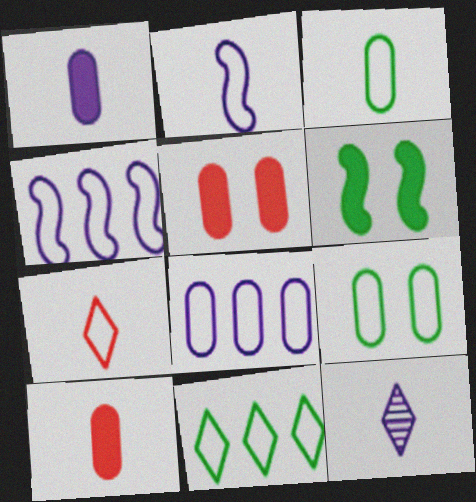[[1, 2, 12], 
[2, 3, 7], 
[4, 7, 9]]